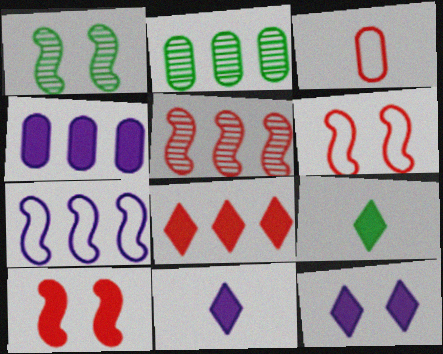[[2, 6, 11], 
[2, 7, 8], 
[4, 9, 10], 
[8, 9, 12]]